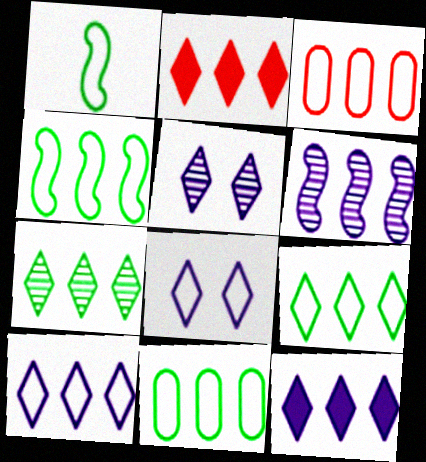[[1, 3, 8], 
[2, 6, 11], 
[2, 7, 10], 
[3, 4, 10], 
[4, 9, 11]]